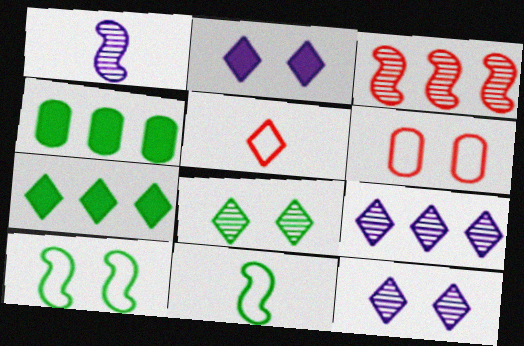[[1, 6, 7], 
[4, 8, 11], 
[5, 7, 12]]